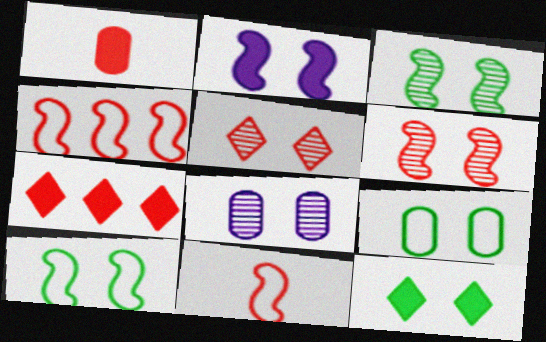[[1, 4, 5], 
[2, 5, 9], 
[2, 6, 10], 
[3, 5, 8], 
[3, 9, 12]]